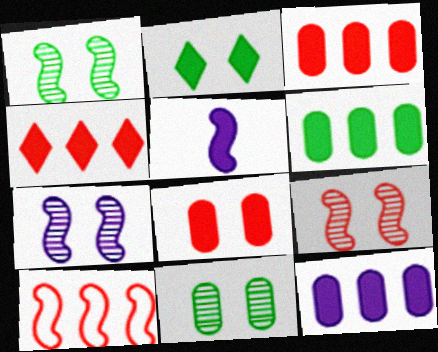[[1, 5, 10], 
[1, 7, 9], 
[2, 3, 5], 
[3, 6, 12]]